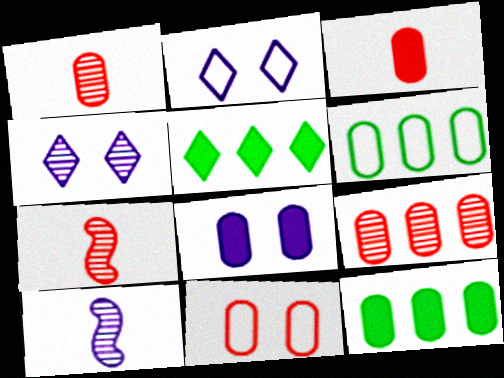[[1, 6, 8], 
[2, 7, 12], 
[3, 8, 12], 
[3, 9, 11], 
[5, 10, 11]]